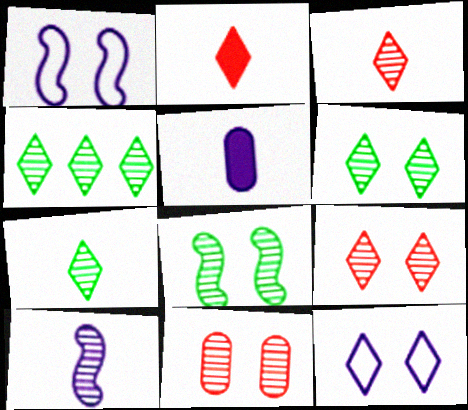[[2, 4, 12], 
[4, 6, 7], 
[4, 10, 11]]